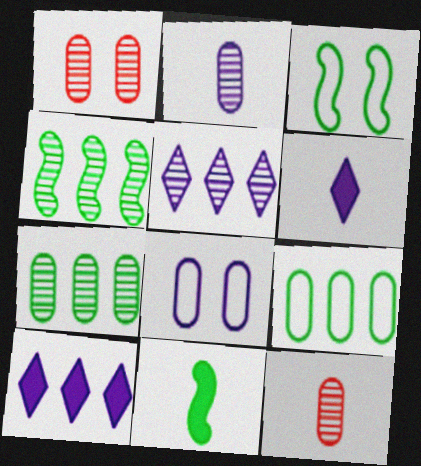[[1, 2, 7], 
[3, 4, 11], 
[3, 10, 12]]